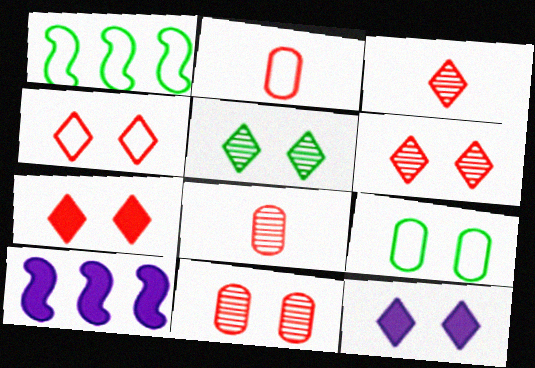[[1, 8, 12], 
[2, 5, 10], 
[3, 9, 10], 
[4, 5, 12], 
[4, 6, 7]]